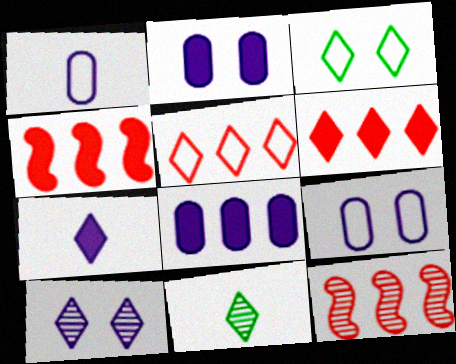[[4, 9, 11]]